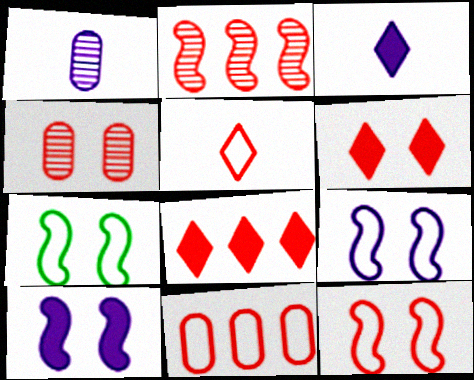[[1, 7, 8], 
[2, 8, 11], 
[4, 6, 12], 
[5, 11, 12], 
[7, 9, 12]]